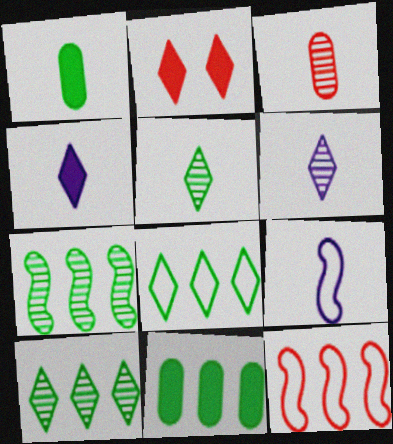[[2, 3, 12], 
[2, 6, 8], 
[7, 8, 11]]